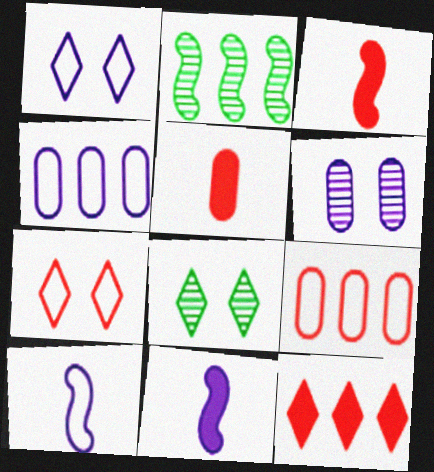[[1, 2, 5], 
[1, 4, 10], 
[2, 4, 12], 
[3, 4, 8], 
[8, 9, 11]]